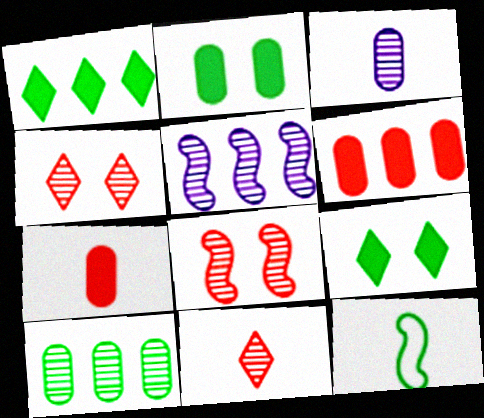[[9, 10, 12]]